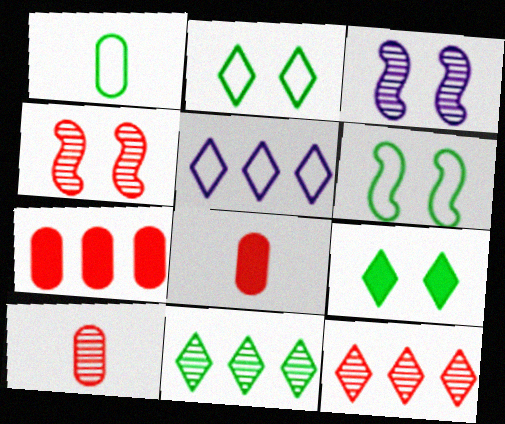[[3, 10, 11], 
[4, 10, 12]]